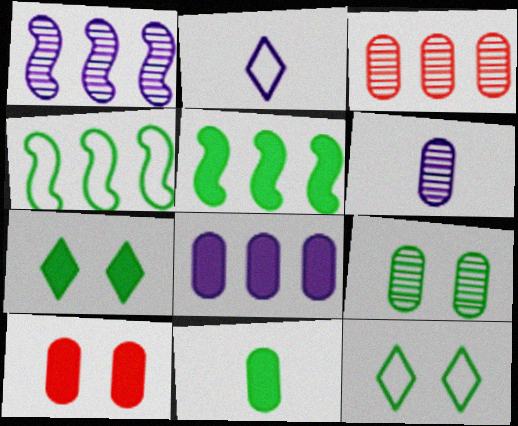[[3, 6, 9], 
[5, 7, 11], 
[8, 10, 11]]